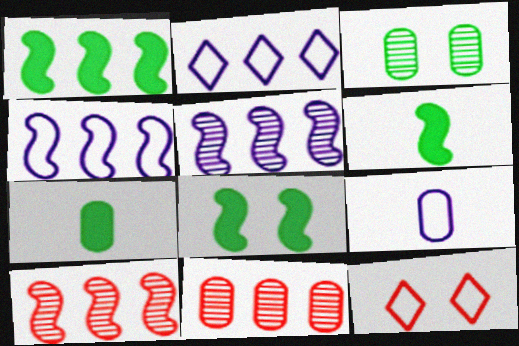[[1, 2, 11], 
[1, 4, 10], 
[1, 6, 8], 
[5, 7, 12]]